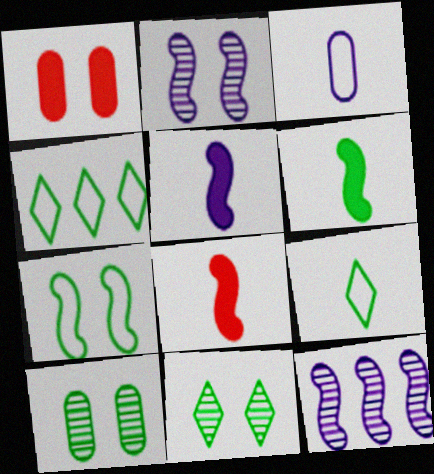[[1, 9, 12], 
[4, 6, 10], 
[5, 6, 8], 
[7, 8, 12]]